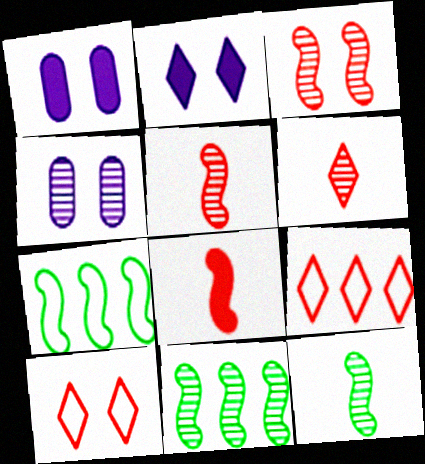[[1, 6, 7], 
[1, 9, 12], 
[4, 6, 11]]